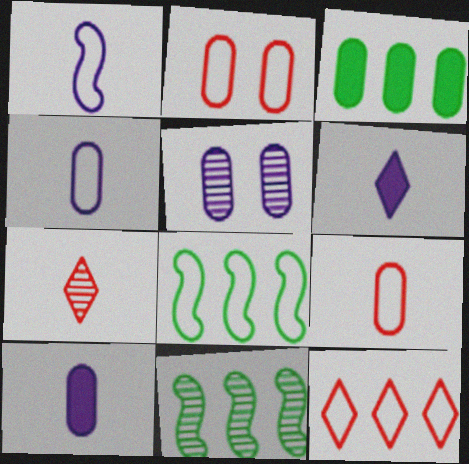[[2, 6, 11], 
[3, 5, 9], 
[5, 7, 11]]